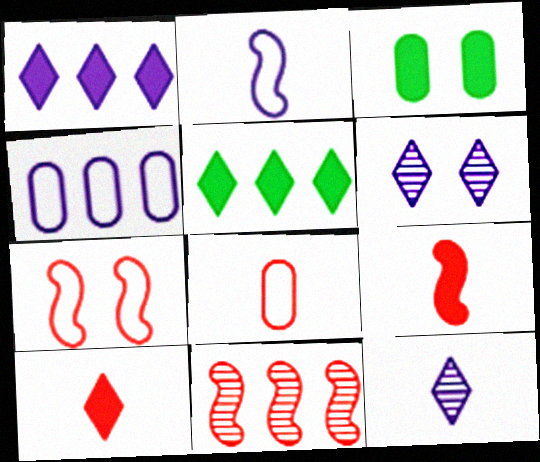[[1, 3, 9], 
[3, 6, 7], 
[4, 5, 11], 
[7, 9, 11]]